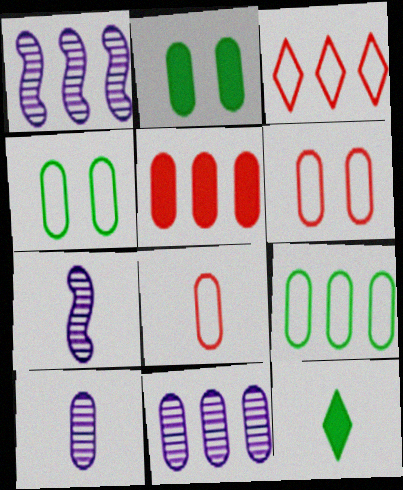[[1, 6, 12], 
[2, 3, 7], 
[2, 8, 11], 
[4, 5, 10], 
[5, 9, 11], 
[7, 8, 12]]